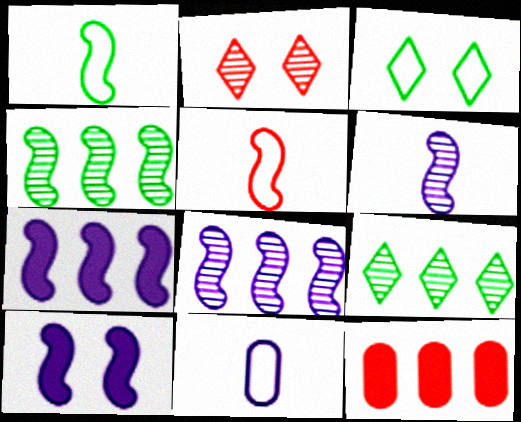[[2, 5, 12], 
[3, 6, 12], 
[4, 5, 10]]